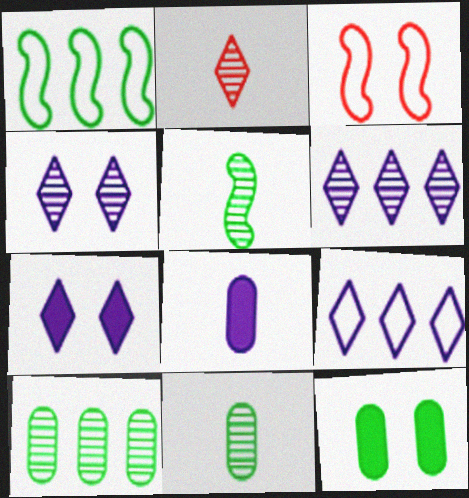[[3, 4, 12]]